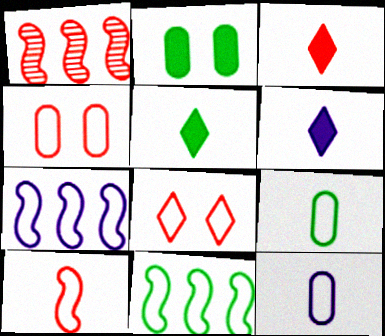[[1, 3, 4], 
[3, 5, 6], 
[7, 8, 9], 
[8, 11, 12]]